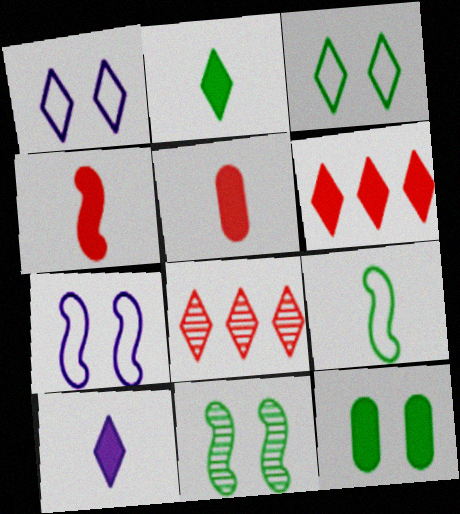[[1, 2, 8], 
[3, 8, 10], 
[3, 11, 12]]